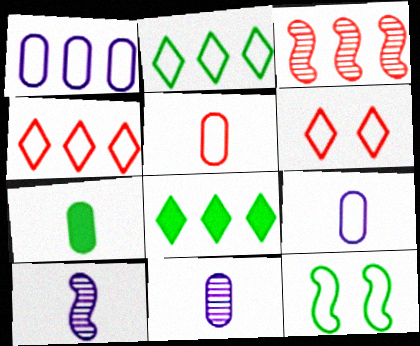[[1, 3, 8], 
[4, 9, 12], 
[5, 7, 11]]